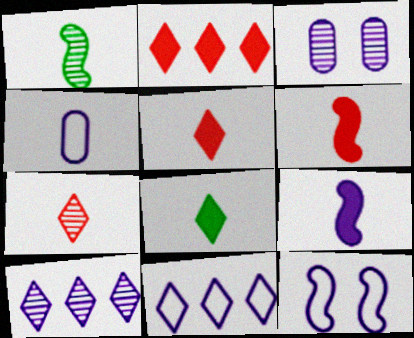[[1, 4, 5], 
[3, 9, 11], 
[4, 11, 12]]